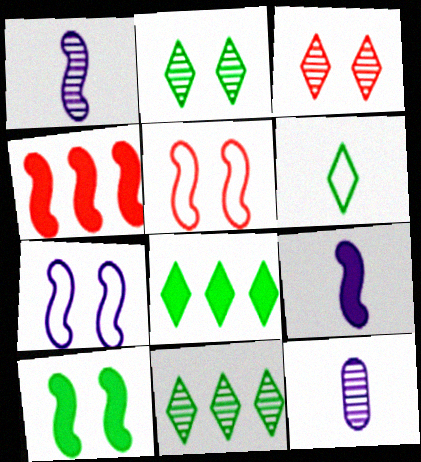[[2, 6, 8], 
[4, 9, 10], 
[5, 8, 12]]